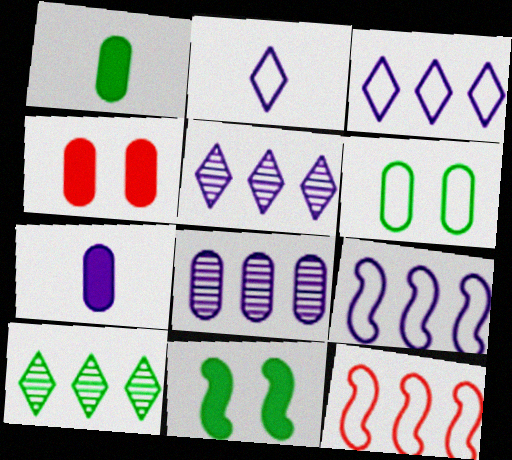[[2, 6, 12]]